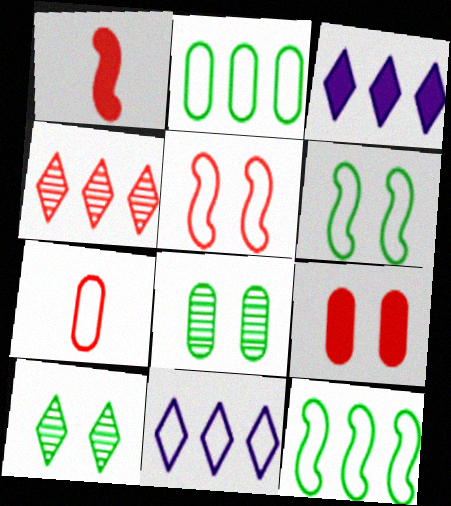[[1, 8, 11], 
[6, 7, 11]]